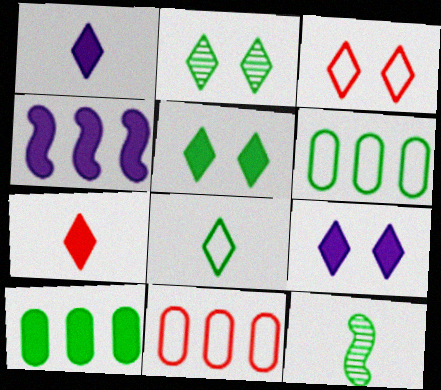[[2, 3, 9], 
[5, 6, 12], 
[9, 11, 12]]